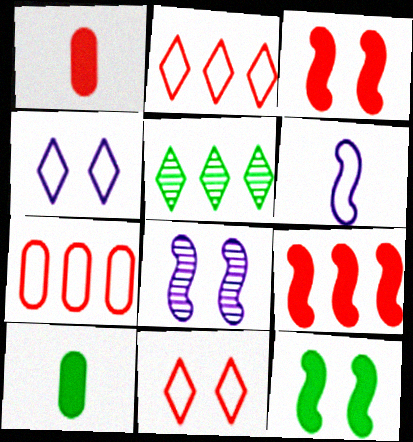[[2, 8, 10]]